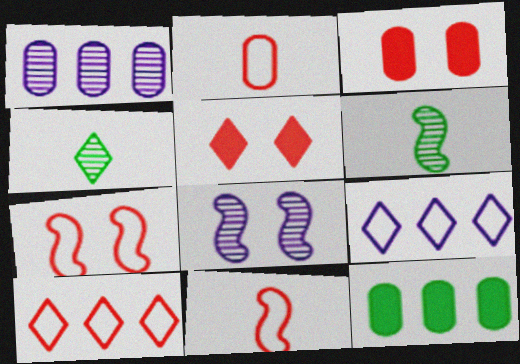[[2, 7, 10], 
[3, 6, 9], 
[4, 5, 9]]